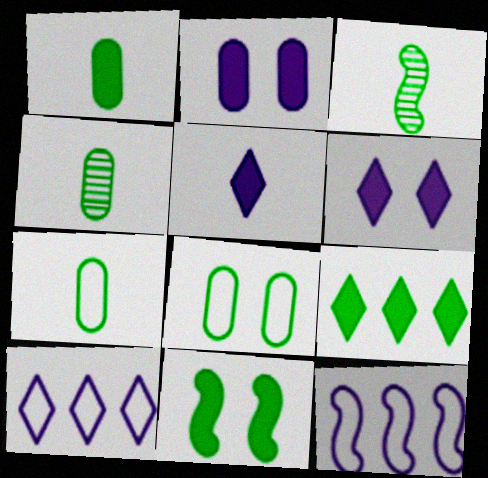[[1, 4, 7], 
[1, 9, 11], 
[3, 8, 9]]